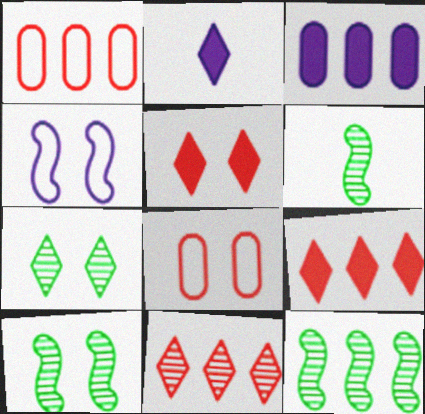[[1, 2, 10], 
[2, 8, 12], 
[6, 10, 12]]